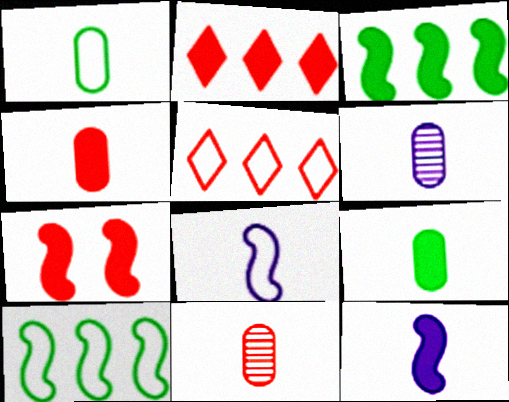[[1, 4, 6], 
[2, 4, 7], 
[3, 7, 12], 
[5, 7, 11]]